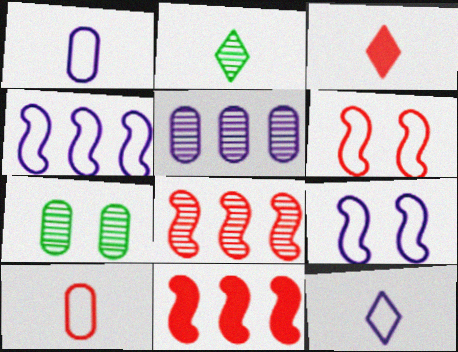[[2, 3, 12], 
[3, 4, 7], 
[7, 11, 12]]